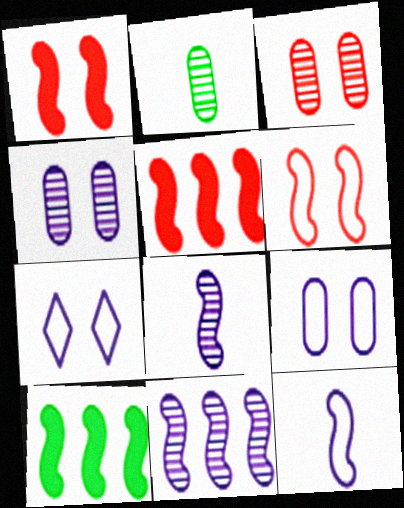[[2, 5, 7], 
[6, 8, 10]]